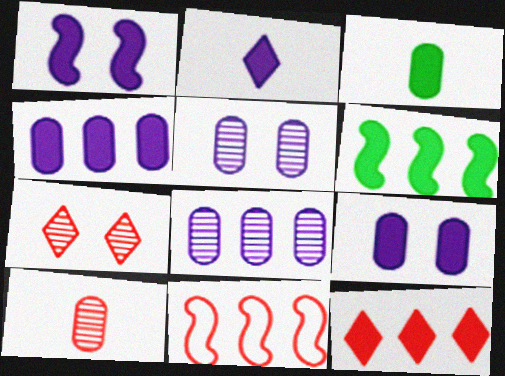[[1, 2, 4], 
[1, 3, 12], 
[4, 6, 12]]